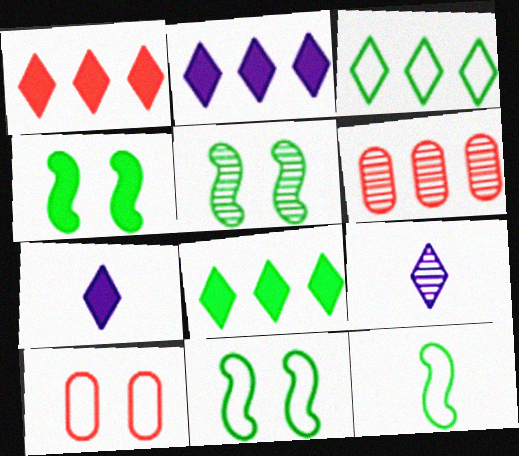[[1, 2, 8], 
[4, 5, 11], 
[5, 6, 9], 
[6, 7, 11]]